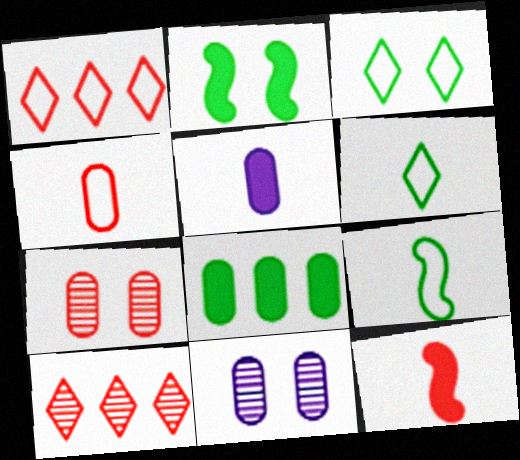[[1, 7, 12], 
[4, 8, 11]]